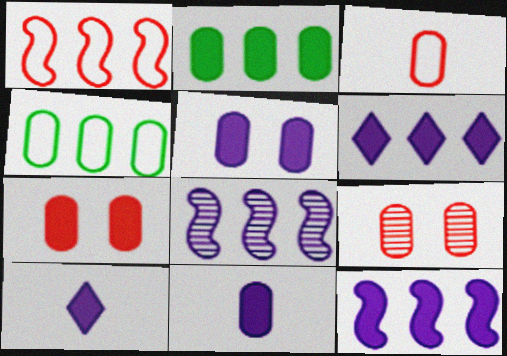[[2, 7, 11], 
[4, 9, 11], 
[5, 10, 12]]